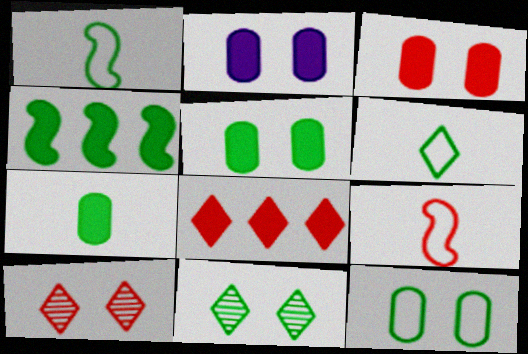[[2, 3, 5]]